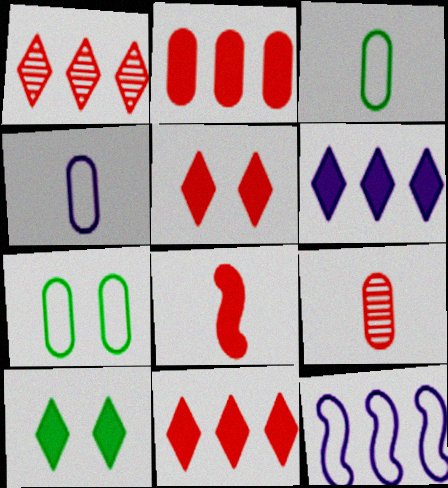[[2, 5, 8], 
[9, 10, 12]]